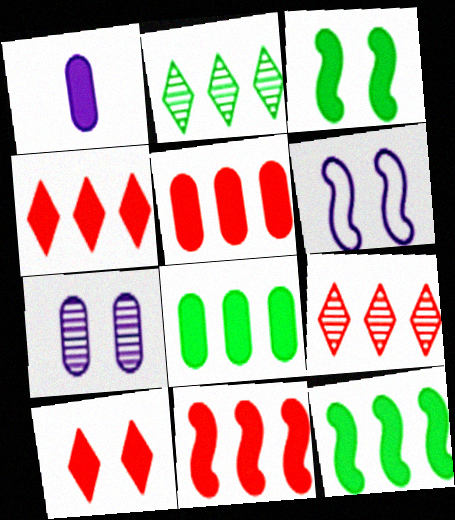[[1, 3, 4], 
[1, 10, 12], 
[4, 5, 11]]